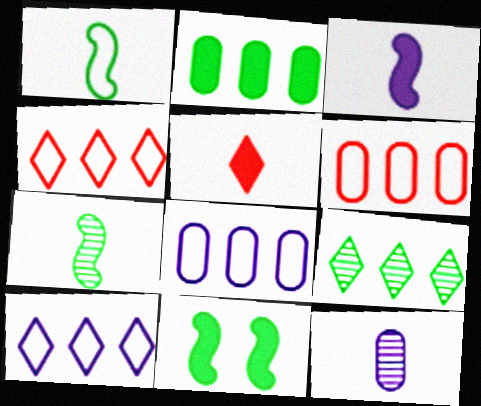[[1, 5, 12], 
[4, 11, 12]]